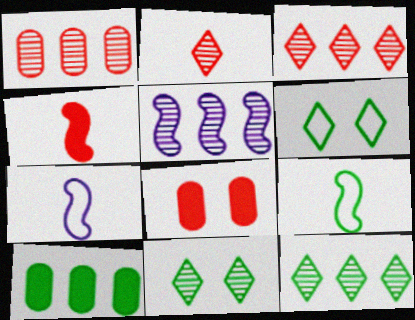[[1, 5, 12], 
[7, 8, 12], 
[9, 10, 11]]